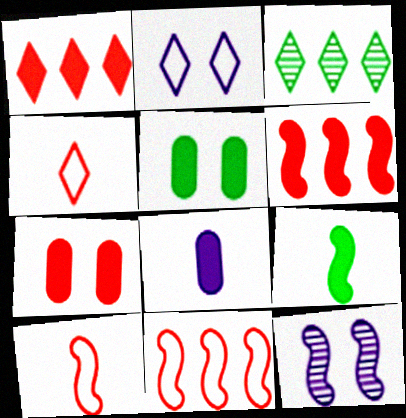[[9, 11, 12]]